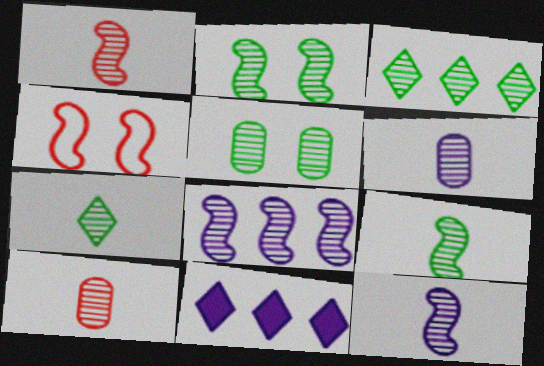[[1, 2, 8], 
[1, 6, 7], 
[1, 9, 12], 
[3, 5, 9], 
[7, 10, 12]]